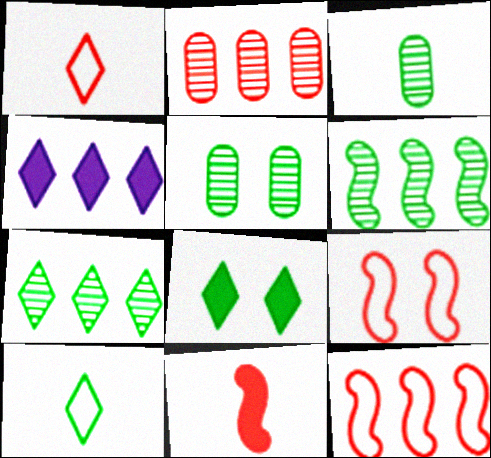[[3, 4, 9], 
[7, 8, 10]]